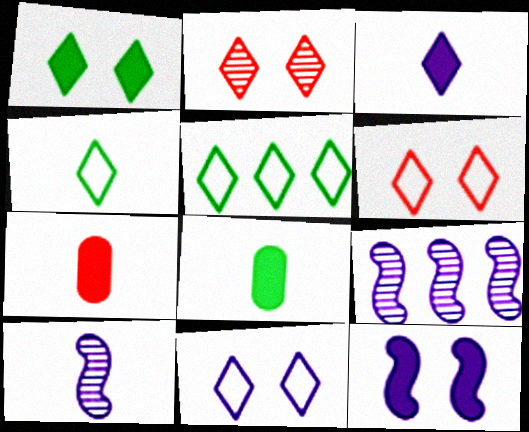[[1, 2, 11], 
[2, 3, 5], 
[4, 7, 10], 
[6, 8, 9]]